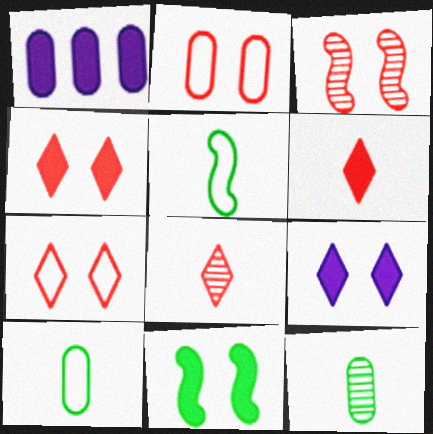[[1, 2, 12], 
[1, 6, 11], 
[2, 3, 4]]